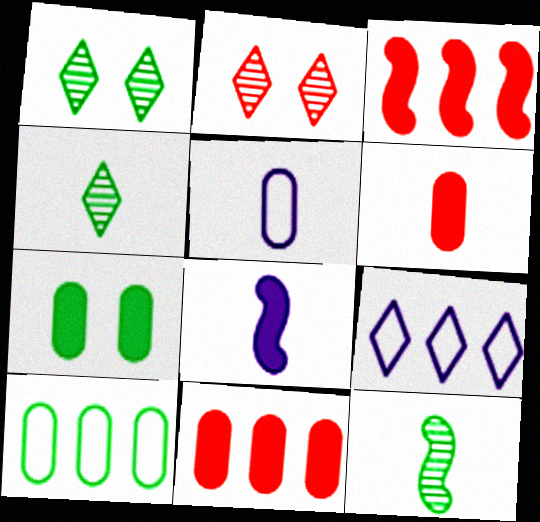[[1, 3, 5], 
[2, 8, 10]]